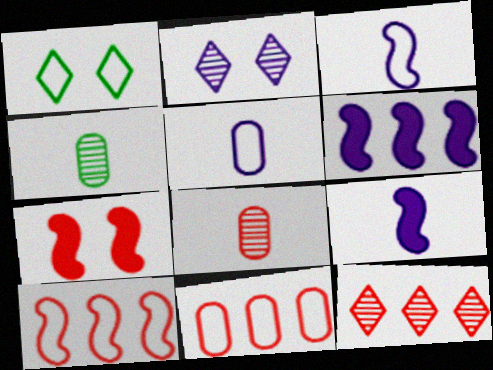[[1, 3, 11], 
[1, 5, 10], 
[1, 6, 8], 
[2, 5, 6]]